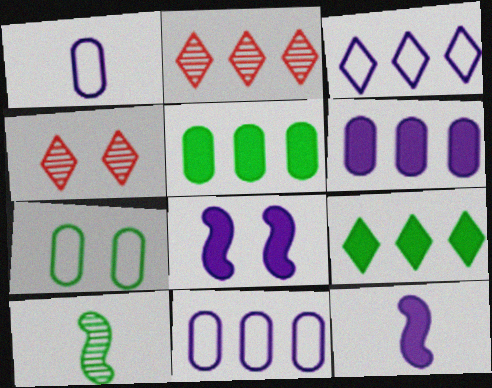[[2, 3, 9], 
[2, 7, 12], 
[4, 7, 8], 
[7, 9, 10]]